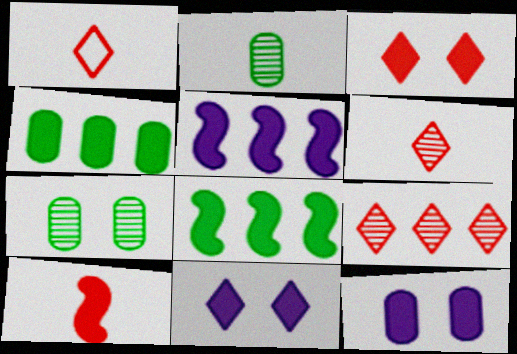[[1, 3, 9], 
[1, 5, 7], 
[4, 10, 11]]